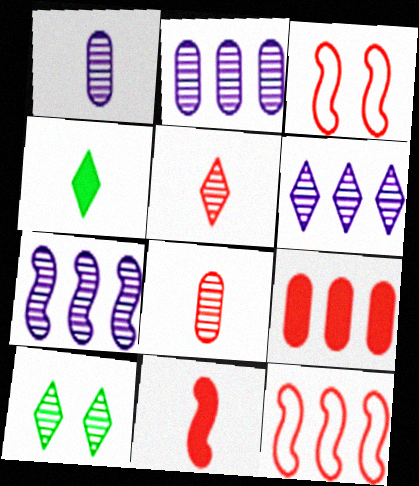[[2, 3, 4], 
[2, 6, 7], 
[3, 5, 9], 
[5, 6, 10], 
[7, 8, 10]]